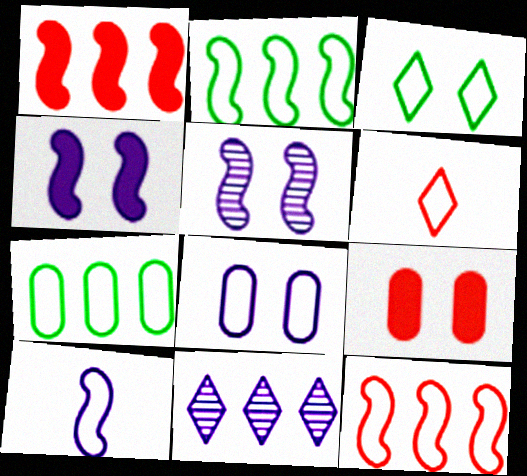[[1, 7, 11], 
[2, 6, 8], 
[3, 5, 9]]